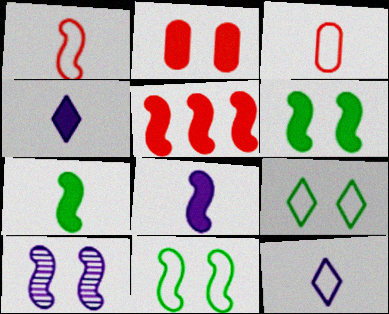[[2, 9, 10], 
[5, 6, 8]]